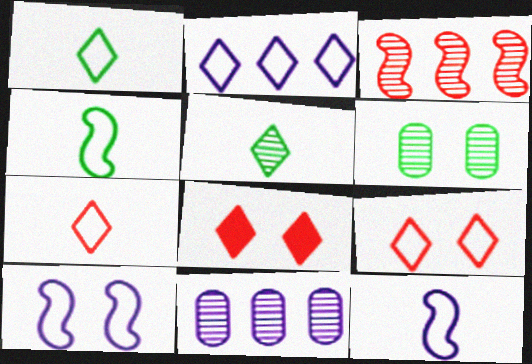[[1, 2, 9], 
[2, 5, 8], 
[4, 8, 11], 
[6, 8, 10]]